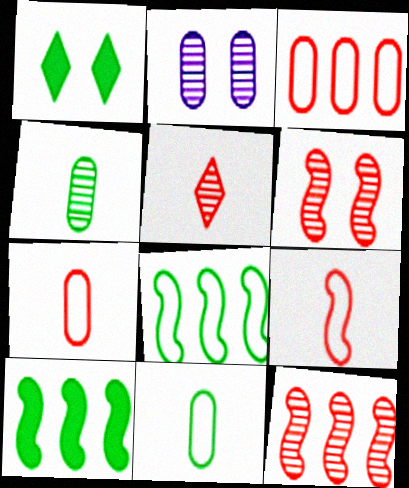[[1, 4, 8]]